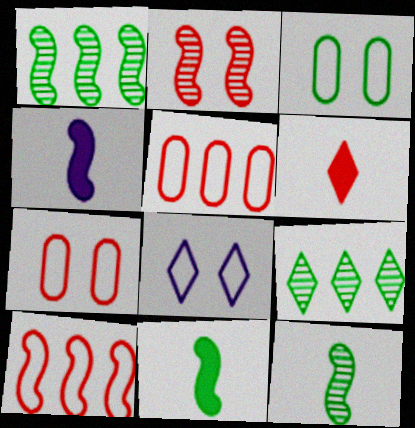[[2, 5, 6], 
[3, 9, 11], 
[4, 7, 9], 
[6, 8, 9]]